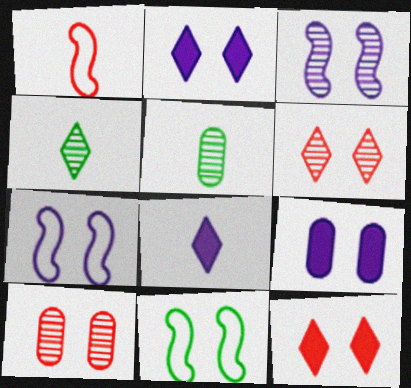[[1, 5, 8], 
[2, 10, 11], 
[6, 9, 11]]